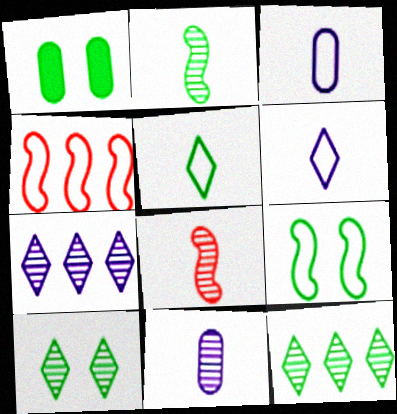[[1, 9, 10]]